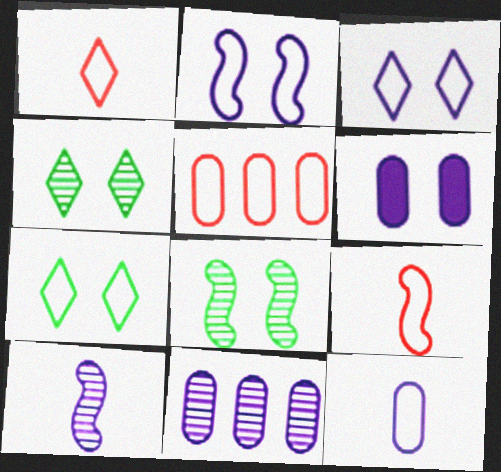[[6, 11, 12]]